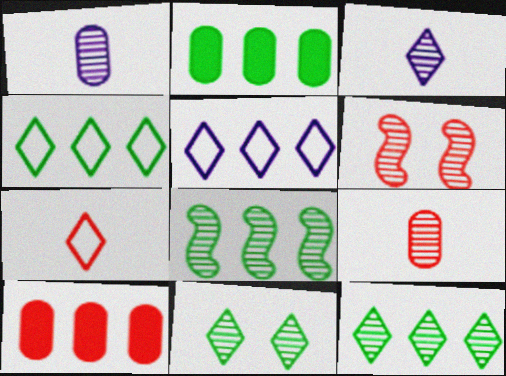[[1, 6, 12], 
[2, 4, 8], 
[5, 8, 10], 
[6, 7, 10]]